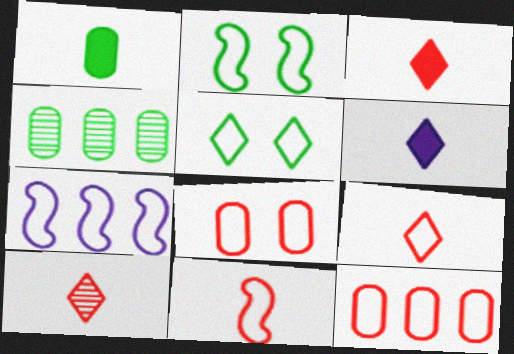[[2, 7, 11], 
[3, 9, 10]]